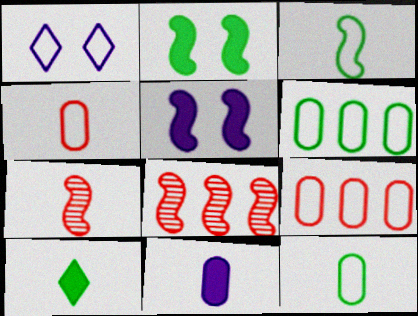[[1, 3, 9], 
[3, 5, 8]]